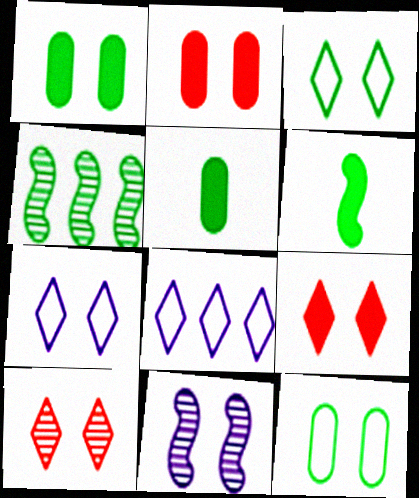[[2, 3, 11], 
[3, 4, 5], 
[9, 11, 12]]